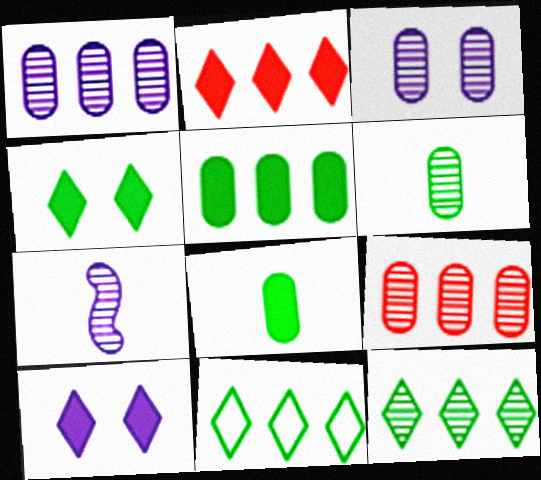[[3, 6, 9]]